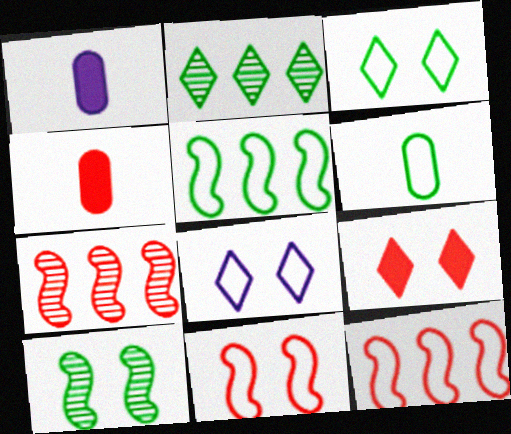[[1, 2, 11], 
[1, 3, 7], 
[3, 5, 6], 
[6, 8, 12]]